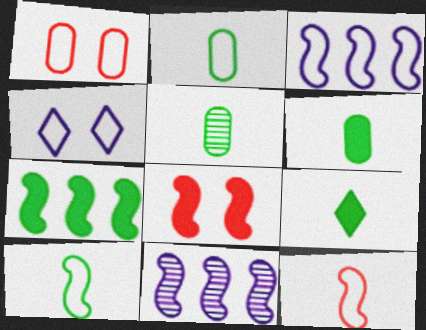[[1, 9, 11], 
[2, 5, 6], 
[5, 9, 10], 
[8, 10, 11]]